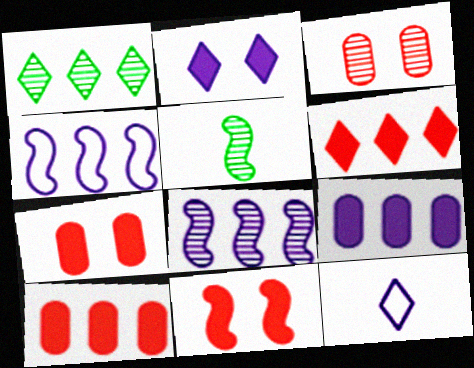[[1, 4, 10], 
[4, 5, 11]]